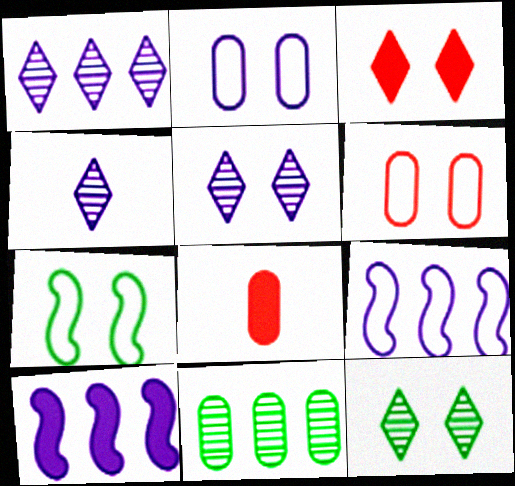[[1, 4, 5], 
[1, 7, 8], 
[2, 4, 10], 
[2, 8, 11], 
[8, 9, 12]]